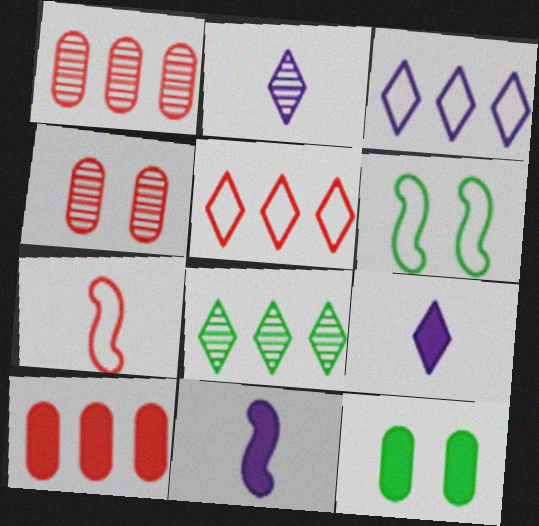[[1, 6, 9], 
[2, 6, 10]]